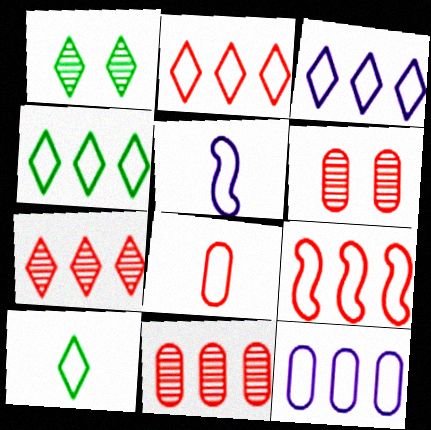[[2, 3, 4], 
[4, 9, 12], 
[5, 8, 10]]